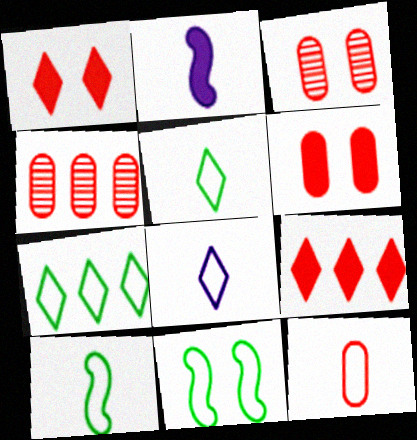[[2, 3, 7], 
[4, 6, 12], 
[8, 10, 12]]